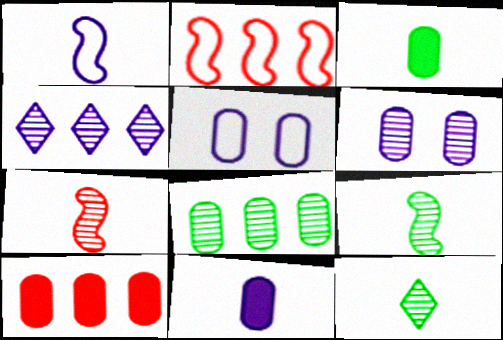[]